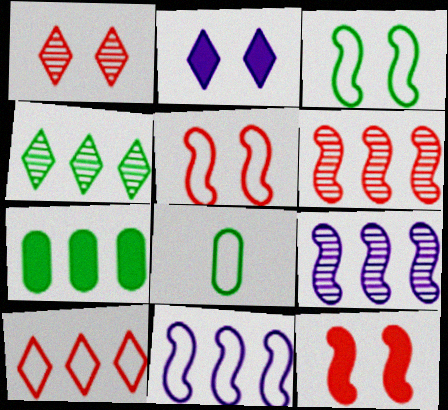[[2, 6, 8], 
[7, 9, 10]]